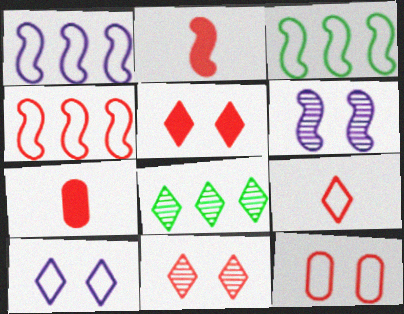[[1, 3, 4], 
[2, 3, 6], 
[4, 7, 11], 
[4, 9, 12]]